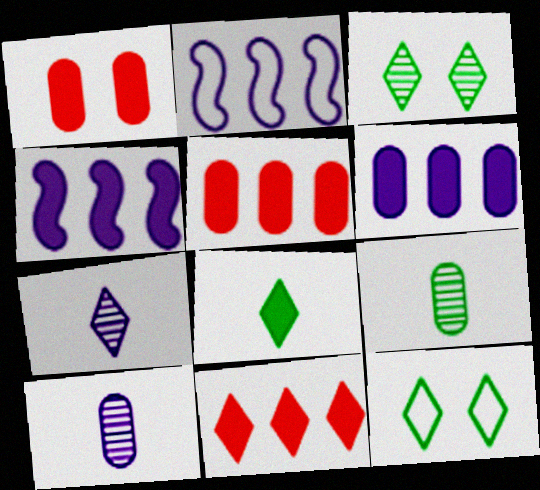[[1, 4, 8], 
[7, 11, 12]]